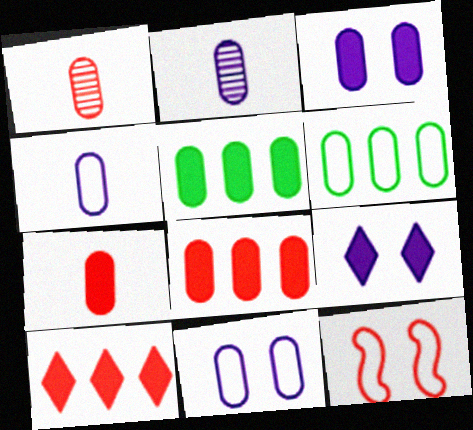[[1, 3, 6], 
[1, 5, 11], 
[1, 10, 12], 
[3, 5, 7]]